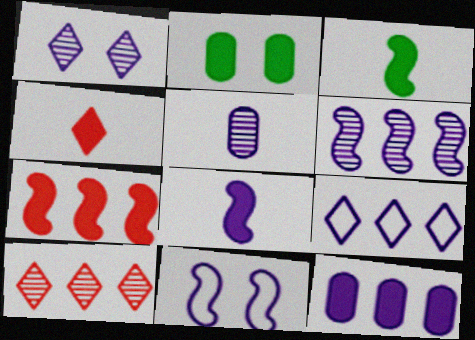[[1, 5, 6], 
[6, 8, 11], 
[6, 9, 12]]